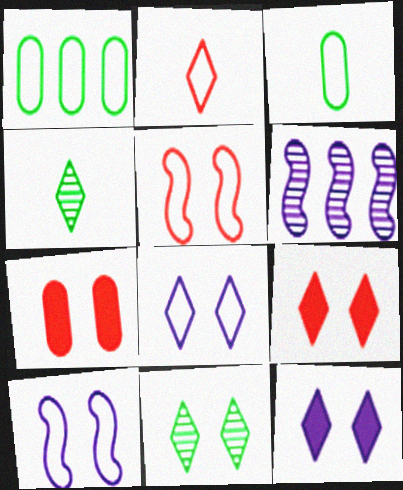[[1, 2, 10], 
[3, 6, 9], 
[7, 10, 11], 
[8, 9, 11]]